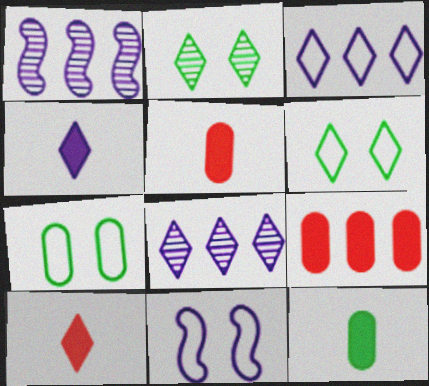[[1, 5, 6], 
[1, 7, 10], 
[2, 3, 10], 
[6, 8, 10]]